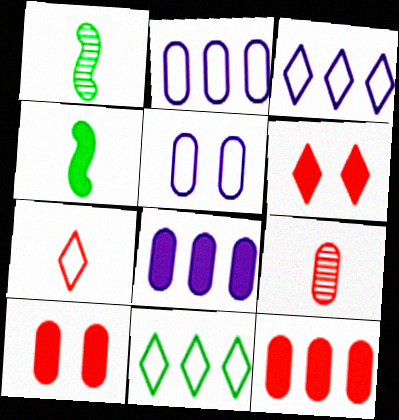[[1, 2, 6], 
[1, 3, 10], 
[4, 6, 8]]